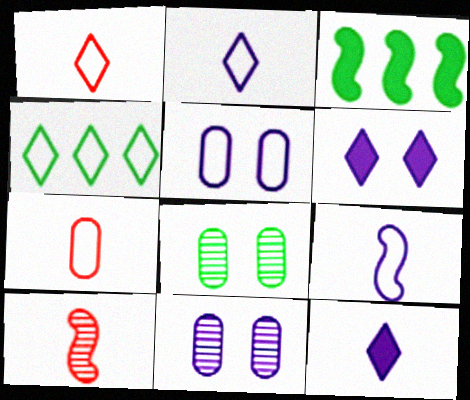[[1, 3, 11]]